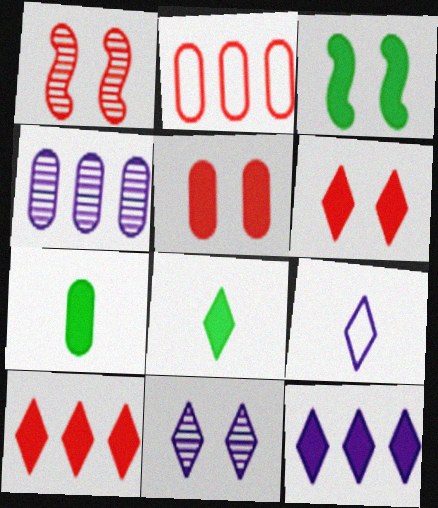[[6, 8, 12], 
[9, 11, 12]]